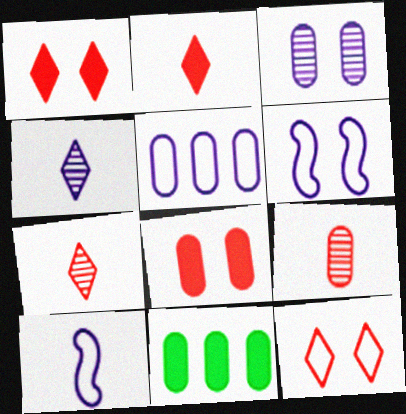[[6, 7, 11]]